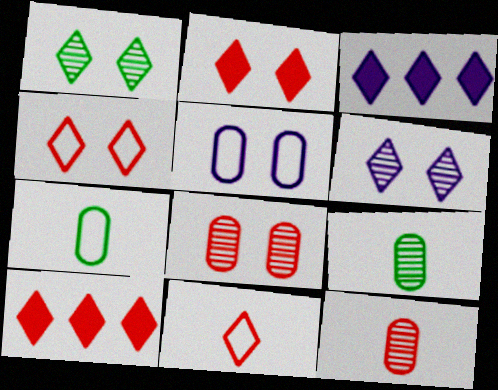[[1, 3, 11]]